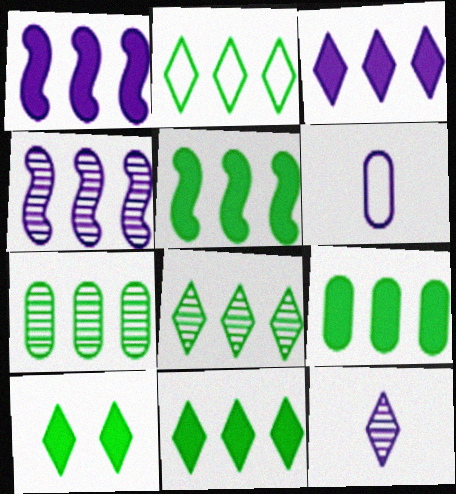[[2, 5, 7], 
[2, 8, 11], 
[5, 9, 11]]